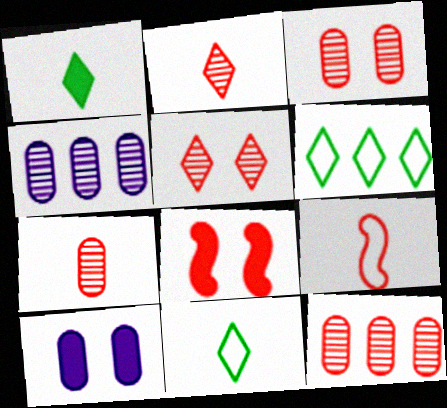[[3, 7, 12], 
[4, 8, 11]]